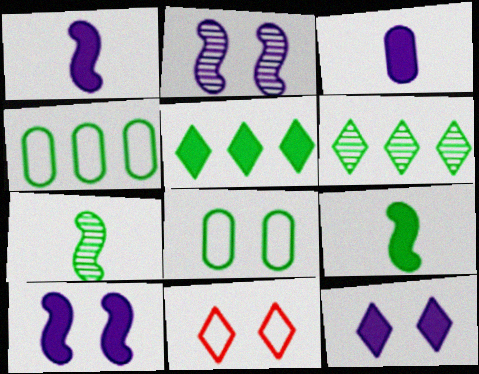[[5, 7, 8], 
[6, 8, 9]]